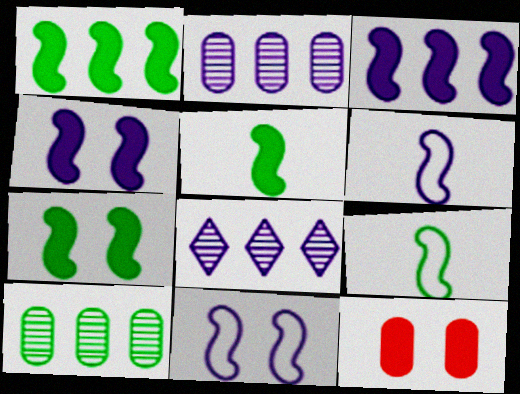[[1, 5, 7], 
[8, 9, 12]]